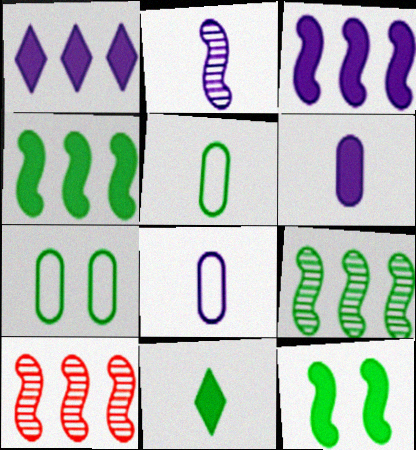[[7, 9, 11]]